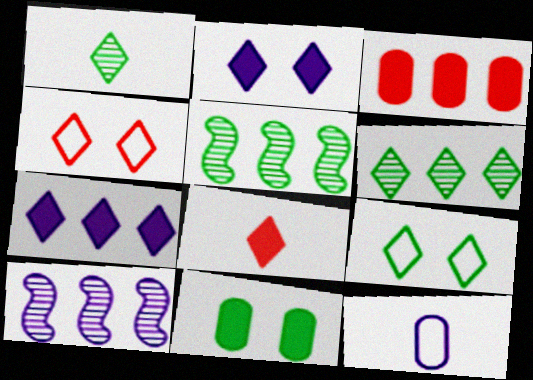[[1, 4, 7], 
[2, 10, 12]]